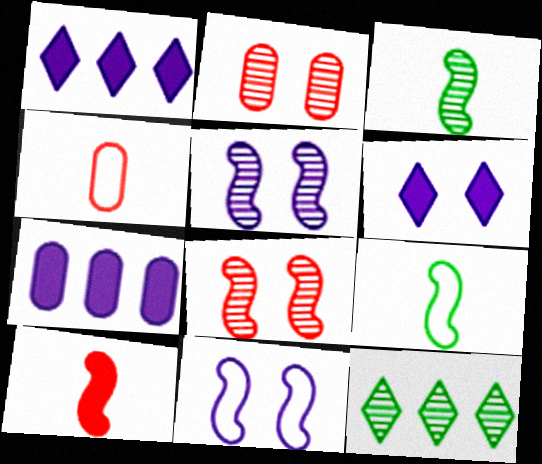[[1, 2, 9]]